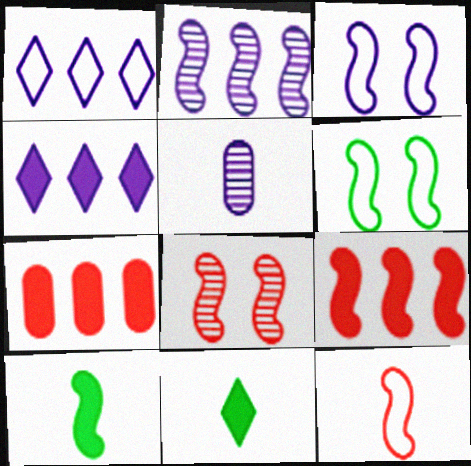[[3, 4, 5], 
[5, 11, 12], 
[8, 9, 12]]